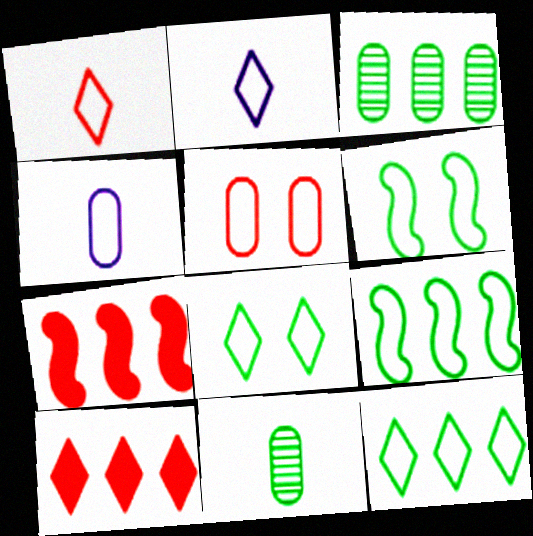[[2, 5, 9]]